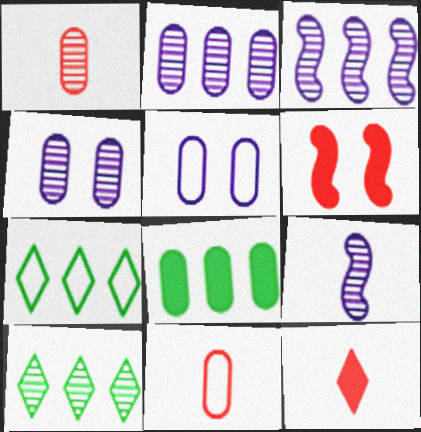[[1, 5, 8], 
[4, 8, 11]]